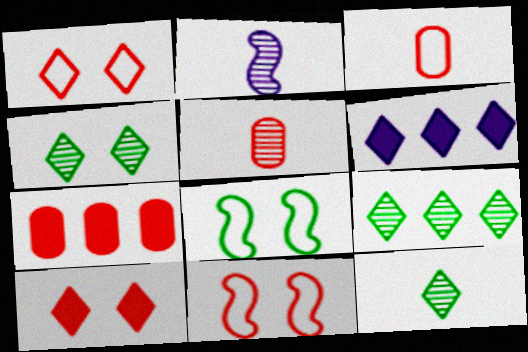[[1, 6, 12], 
[2, 5, 12], 
[4, 9, 12], 
[5, 6, 8]]